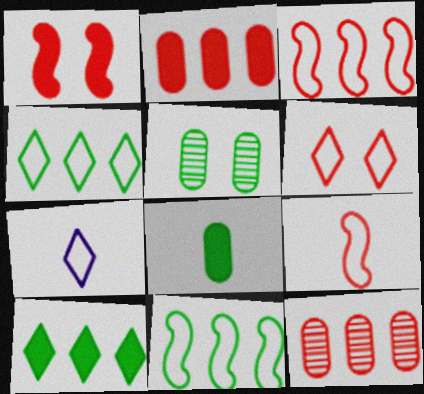[[4, 6, 7]]